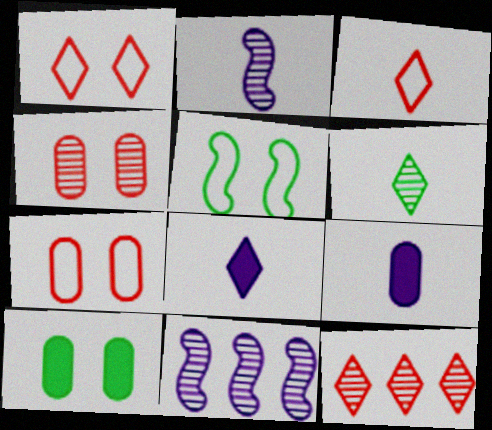[[3, 6, 8], 
[3, 10, 11], 
[4, 6, 11], 
[5, 9, 12]]